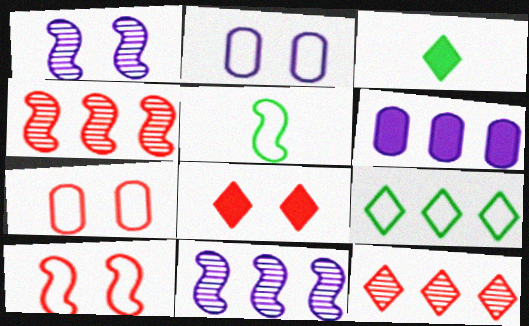[[2, 3, 4], 
[3, 7, 11], 
[4, 6, 9]]